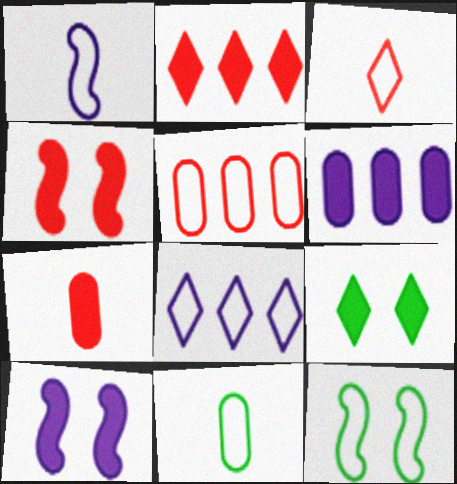[[1, 3, 11], 
[2, 4, 7]]